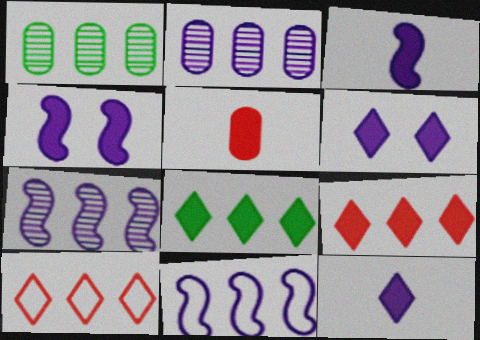[[1, 9, 11], 
[4, 5, 8]]